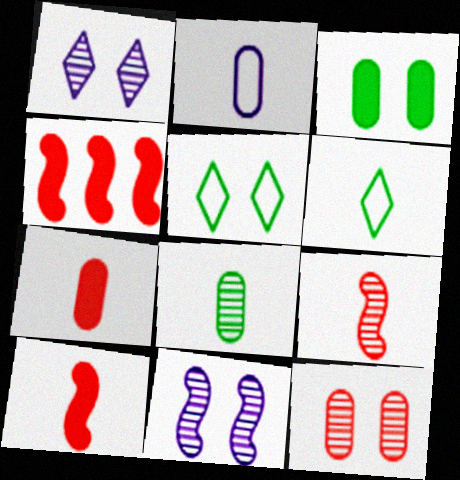[[2, 7, 8]]